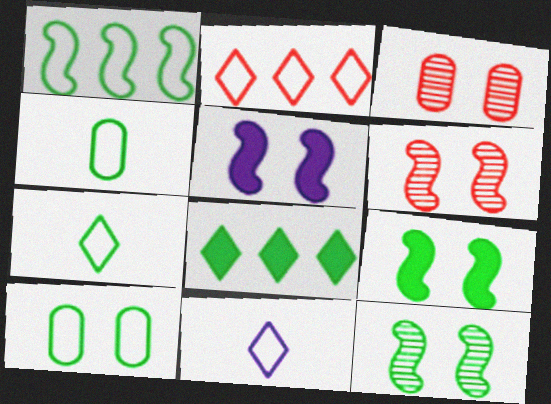[[1, 7, 10], 
[4, 8, 12]]